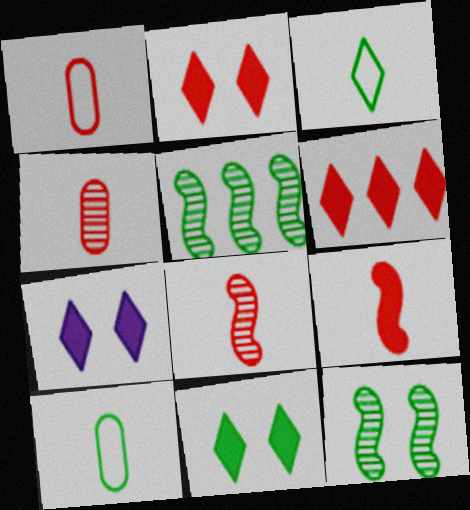[[1, 5, 7], 
[2, 7, 11], 
[5, 10, 11]]